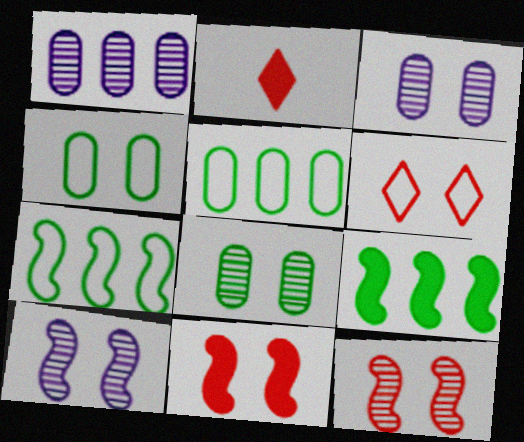[[2, 3, 7], 
[2, 5, 10]]